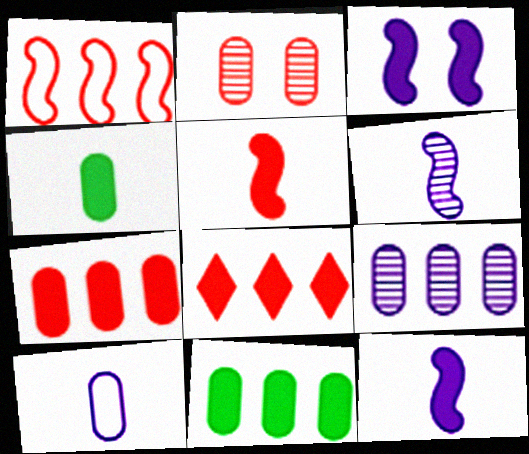[[2, 10, 11], 
[3, 4, 8]]